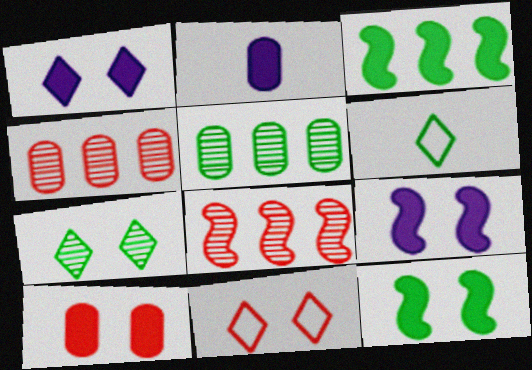[[1, 7, 11], 
[1, 10, 12], 
[4, 6, 9], 
[5, 6, 12]]